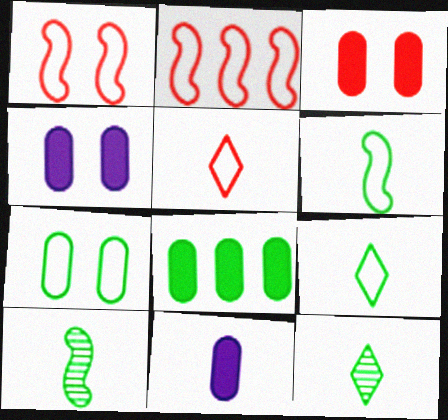[[2, 4, 12], 
[3, 8, 11], 
[5, 10, 11]]